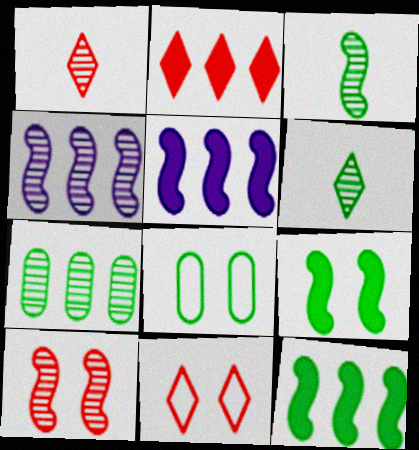[[1, 2, 11], 
[1, 5, 8], 
[3, 4, 10], 
[6, 8, 12]]